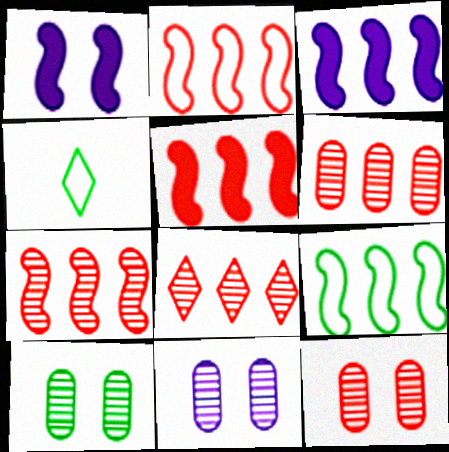[[1, 4, 6], 
[2, 5, 7], 
[3, 4, 12], 
[3, 7, 9], 
[4, 5, 11], 
[6, 7, 8], 
[10, 11, 12]]